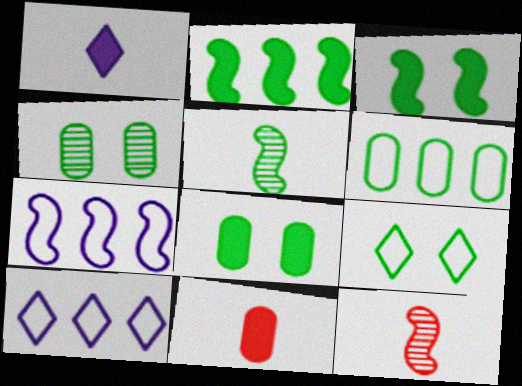[[3, 4, 9], 
[3, 7, 12], 
[8, 10, 12]]